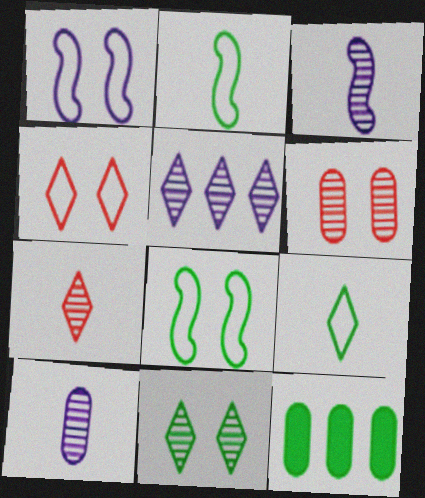[[1, 7, 12], 
[2, 11, 12], 
[3, 4, 12], 
[5, 7, 11]]